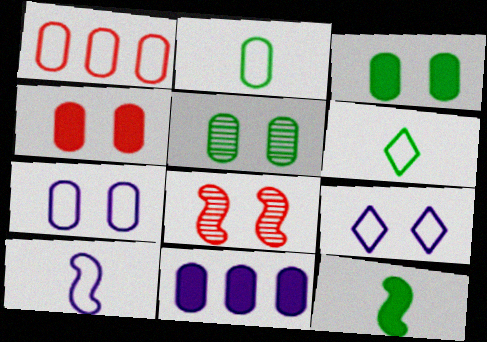[[1, 2, 7], 
[3, 8, 9], 
[4, 5, 7], 
[6, 8, 11]]